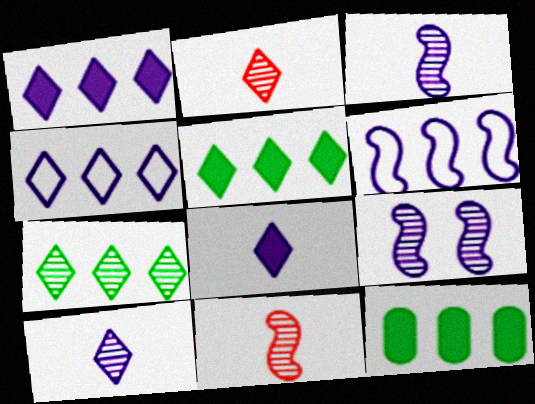[]